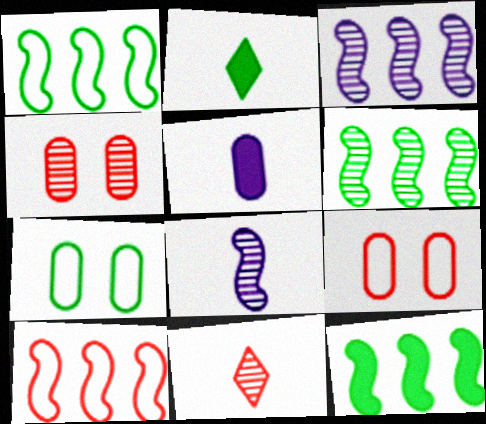[[1, 6, 12], 
[2, 3, 9], 
[2, 6, 7], 
[3, 10, 12]]